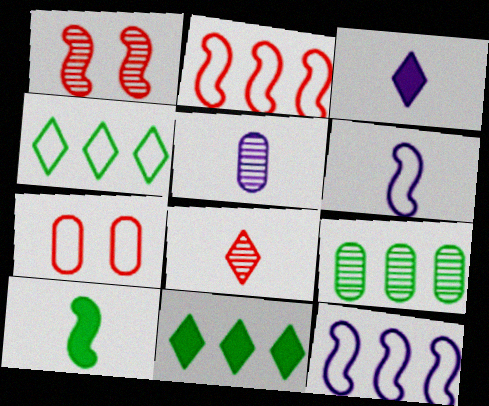[[1, 10, 12], 
[3, 5, 6], 
[4, 6, 7]]